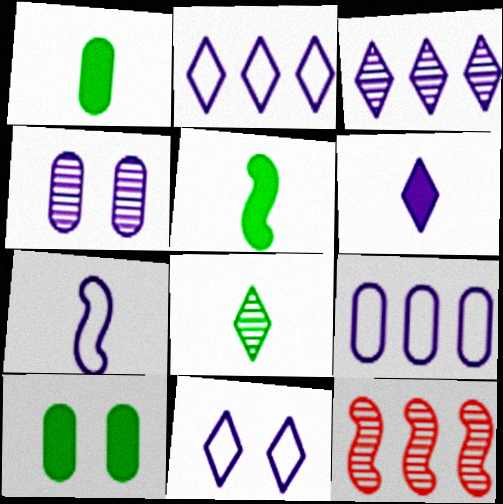[[1, 11, 12], 
[3, 6, 11], 
[4, 8, 12], 
[7, 9, 11]]